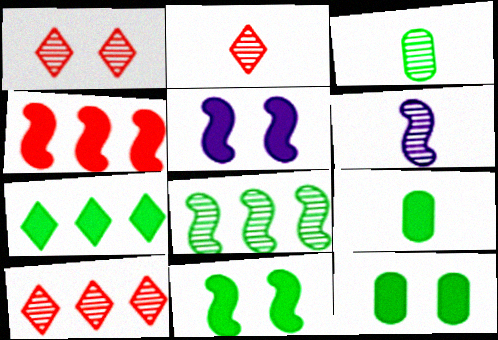[[1, 2, 10], 
[2, 3, 6], 
[7, 9, 11]]